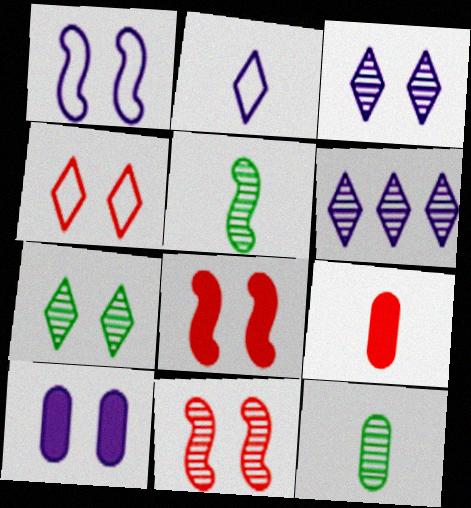[[1, 3, 10], 
[2, 5, 9], 
[6, 11, 12]]